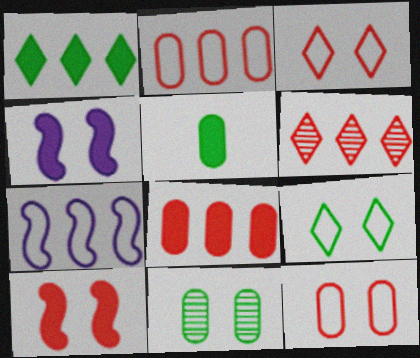[[3, 4, 11]]